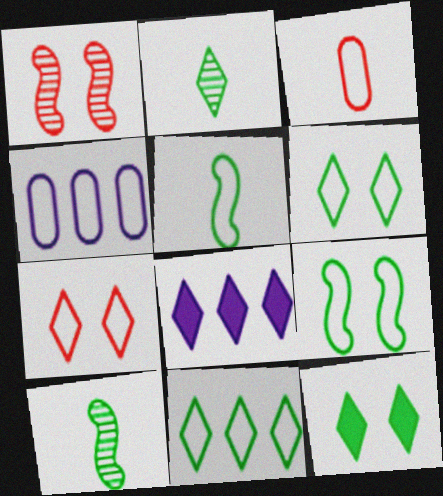[[2, 7, 8], 
[2, 11, 12], 
[4, 5, 7]]